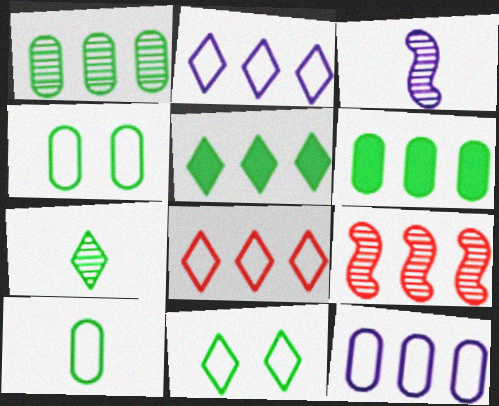[[2, 6, 9], 
[5, 7, 11], 
[5, 9, 12]]